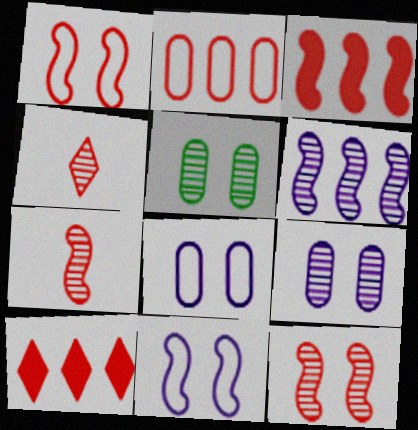[[1, 3, 7], 
[4, 5, 6]]